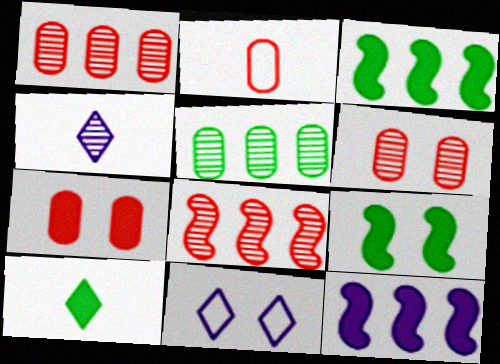[[1, 2, 7], 
[6, 9, 11], 
[7, 10, 12]]